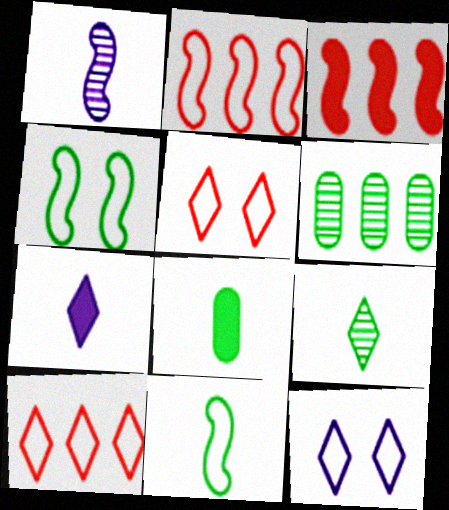[[1, 3, 4], 
[8, 9, 11]]